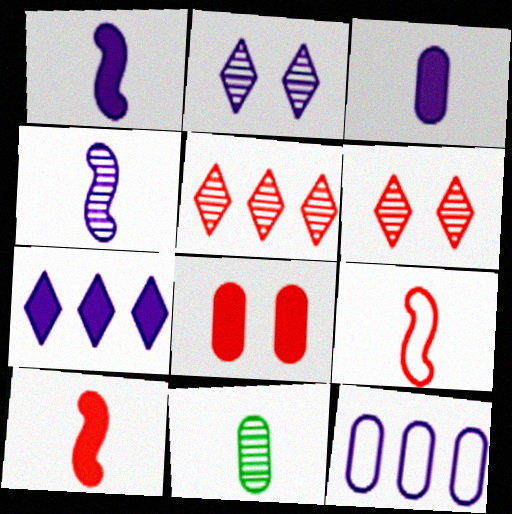[[1, 2, 12], 
[5, 8, 9], 
[8, 11, 12]]